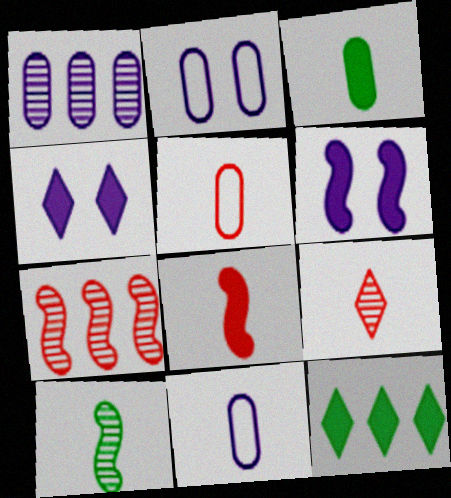[[5, 8, 9]]